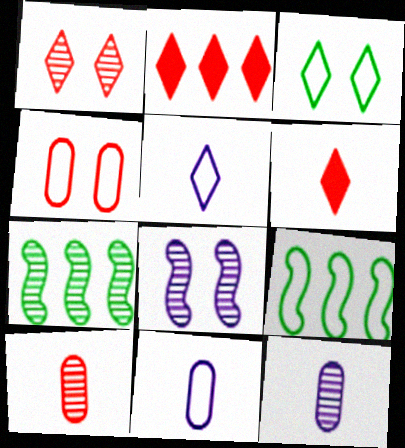[[1, 7, 12], 
[4, 5, 9]]